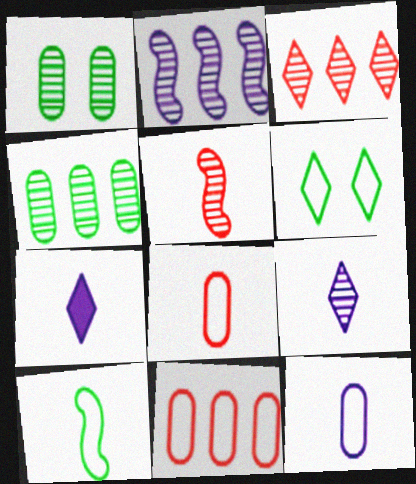[[2, 3, 4], 
[3, 6, 7]]